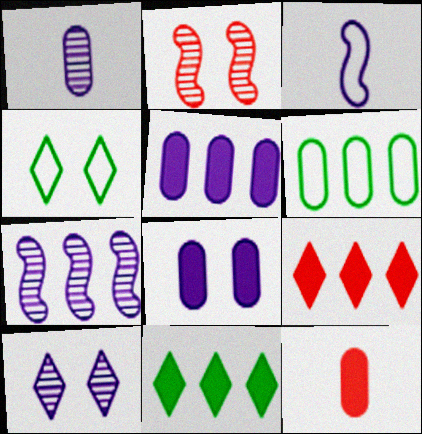[[1, 7, 10], 
[2, 4, 8], 
[3, 5, 10], 
[4, 7, 12], 
[6, 7, 9]]